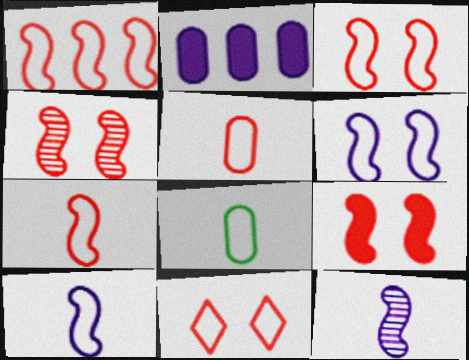[[1, 3, 7], 
[1, 5, 11], 
[3, 4, 9]]